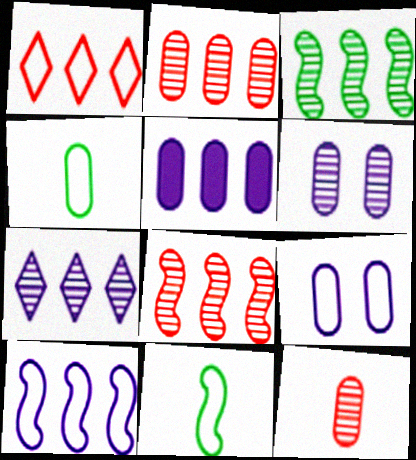[[1, 3, 5], 
[1, 9, 11], 
[2, 3, 7], 
[5, 7, 10]]